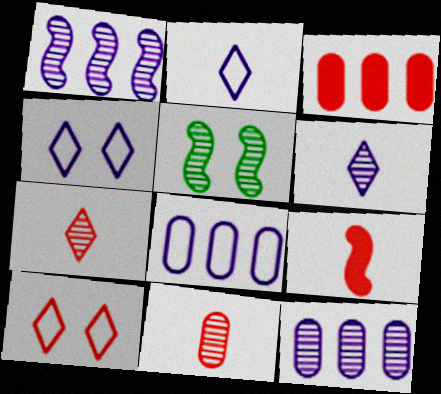[[2, 3, 5], 
[5, 7, 12]]